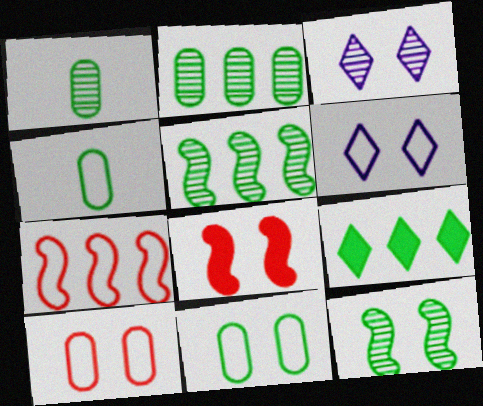[[3, 8, 11], 
[4, 6, 7], 
[4, 9, 12]]